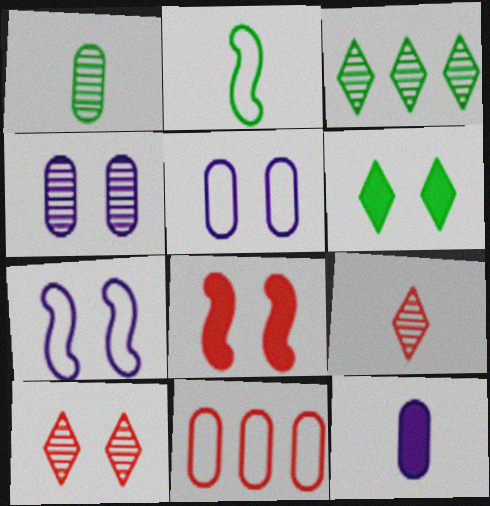[[2, 9, 12], 
[8, 9, 11]]